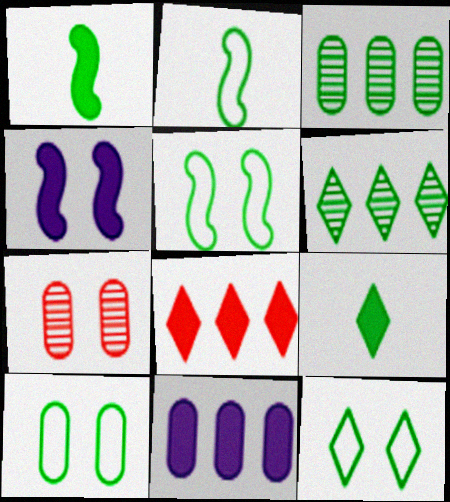[[1, 3, 12], 
[1, 6, 10], 
[3, 5, 9], 
[4, 7, 12], 
[5, 10, 12], 
[6, 9, 12]]